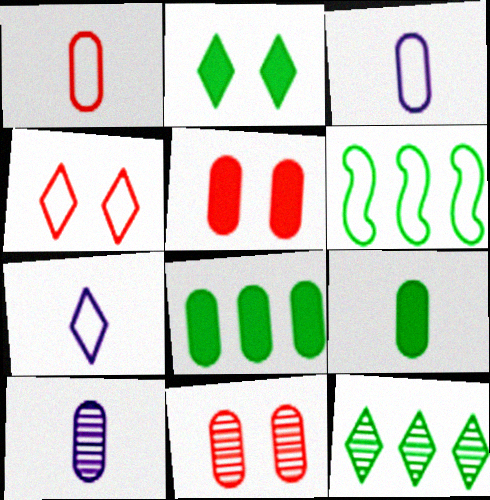[[1, 9, 10], 
[3, 4, 6], 
[3, 8, 11], 
[6, 8, 12]]